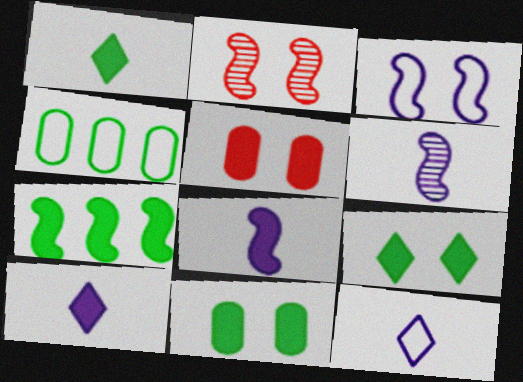[[1, 7, 11], 
[2, 4, 10], 
[5, 7, 10]]